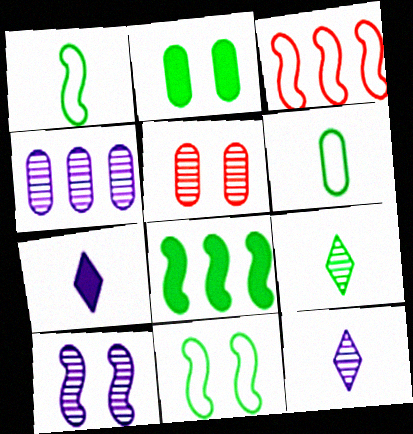[[2, 3, 12], 
[4, 10, 12]]